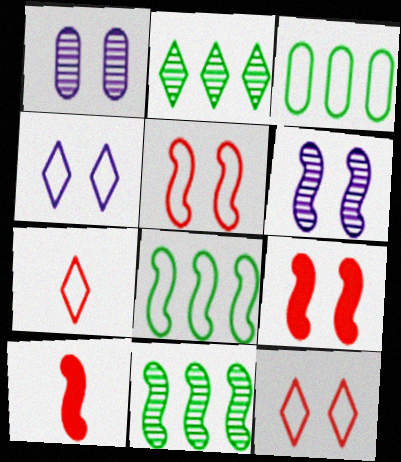[[6, 8, 10]]